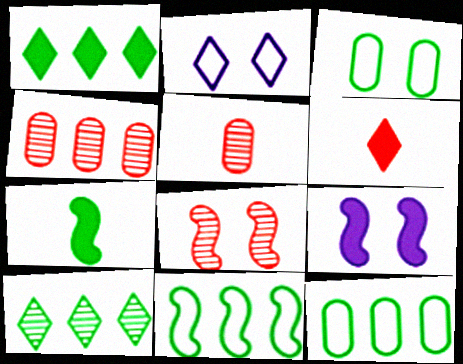[[2, 4, 7], 
[2, 6, 10], 
[3, 7, 10]]